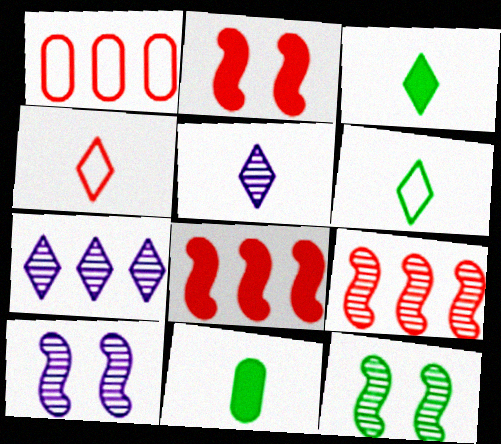[[1, 3, 10], 
[3, 4, 5]]